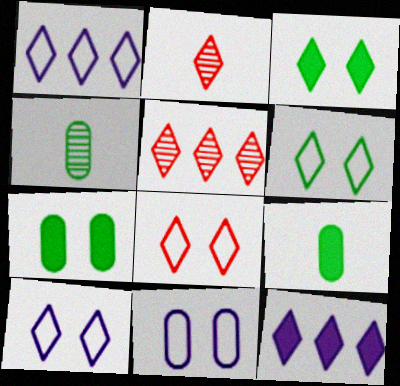[[1, 2, 3], 
[2, 6, 12], 
[6, 8, 10]]